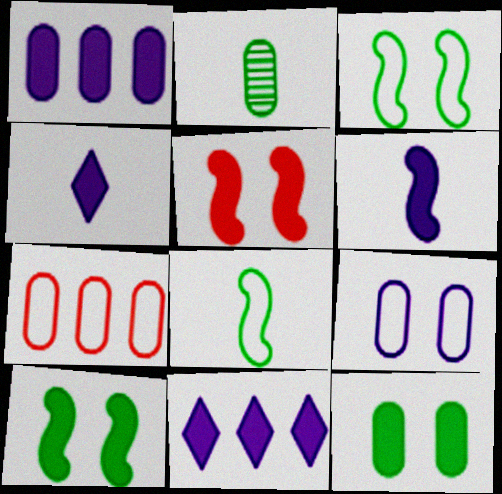[]